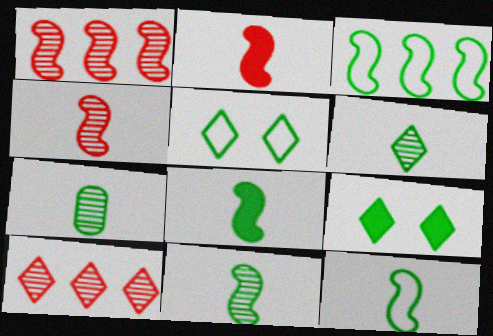[[3, 7, 9], 
[6, 7, 11], 
[8, 11, 12]]